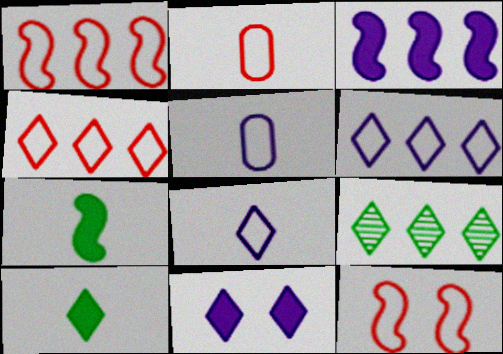[[2, 4, 12]]